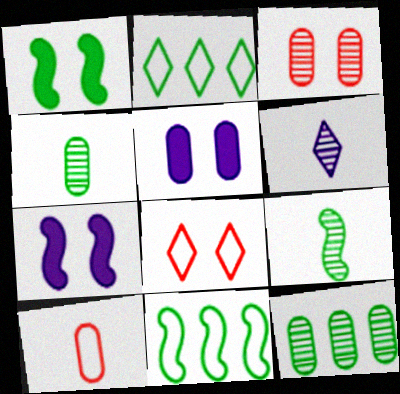[[1, 2, 4], 
[1, 9, 11], 
[5, 10, 12]]